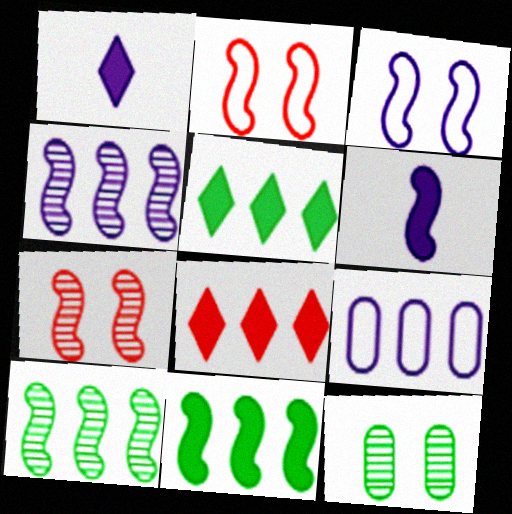[[2, 6, 10], 
[3, 4, 6], 
[8, 9, 10]]